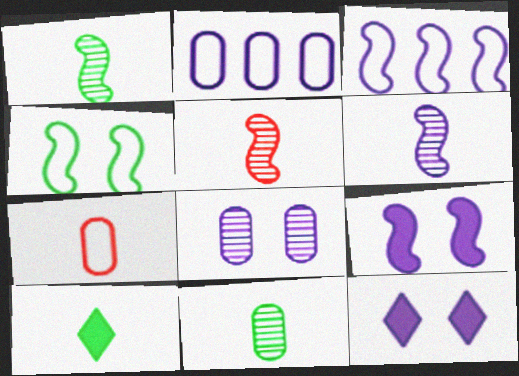[[1, 5, 6], 
[2, 6, 12], 
[3, 6, 9], 
[6, 7, 10]]